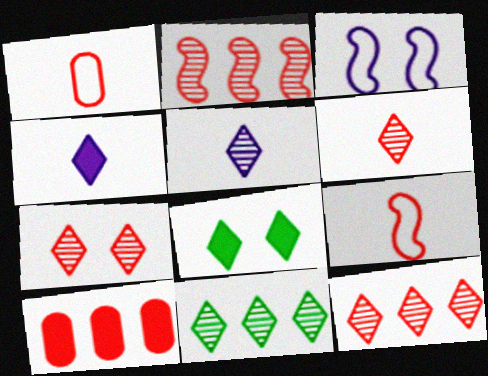[[5, 7, 11], 
[6, 7, 12], 
[7, 9, 10]]